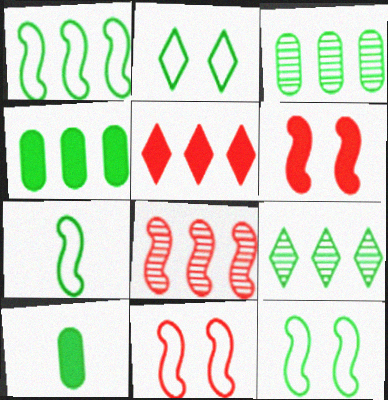[[1, 4, 9], 
[1, 7, 12], 
[9, 10, 12]]